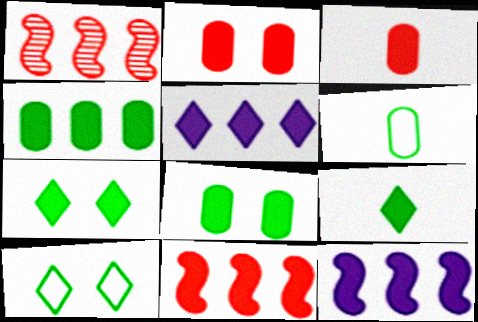[[2, 9, 12], 
[3, 7, 12], 
[4, 5, 11]]